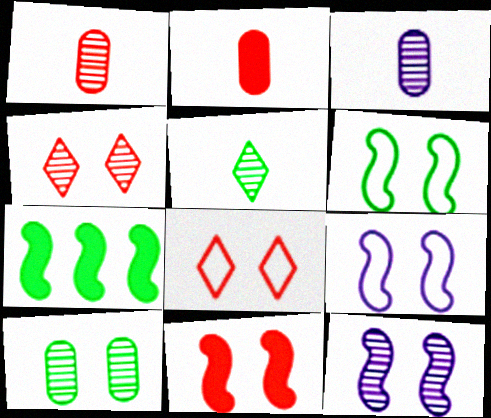[[3, 7, 8], 
[4, 10, 12], 
[6, 11, 12]]